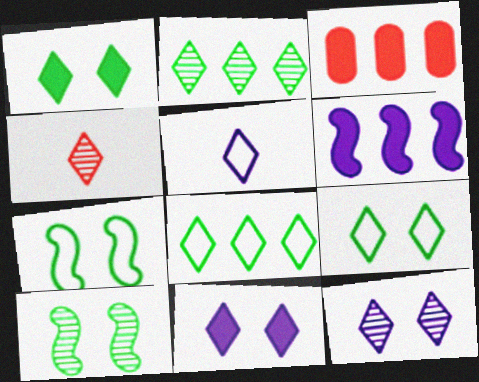[[2, 4, 12], 
[3, 5, 10], 
[4, 8, 11]]